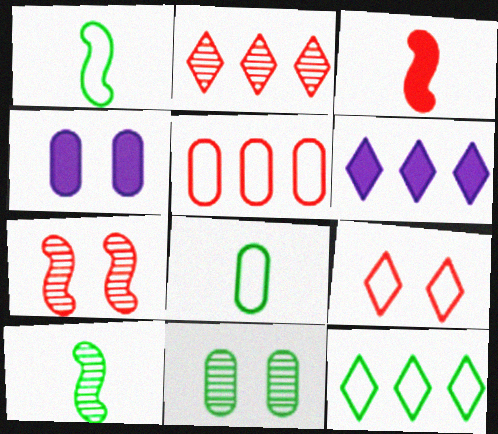[[1, 2, 4], 
[2, 6, 12], 
[6, 7, 8]]